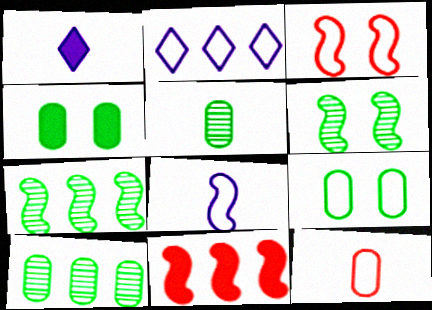[[1, 3, 10], 
[1, 4, 11], 
[2, 10, 11], 
[6, 8, 11]]